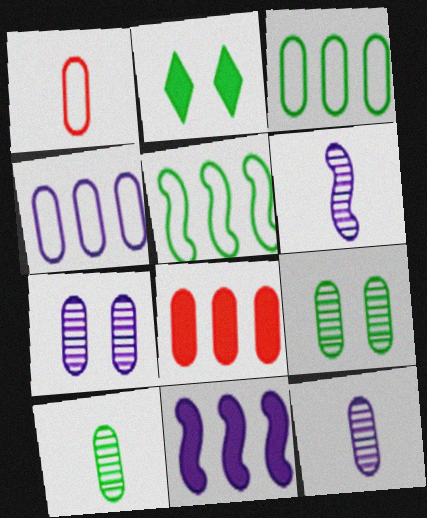[[2, 5, 10]]